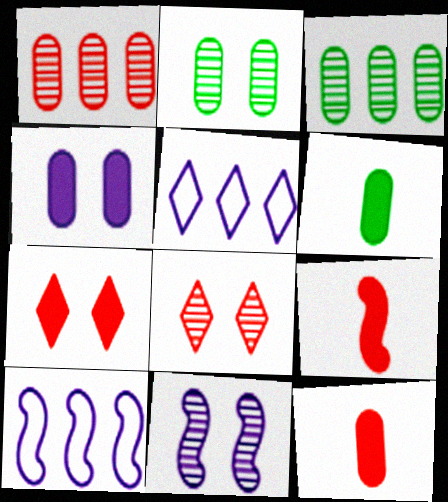[[2, 5, 9], 
[2, 8, 11], 
[6, 8, 10]]